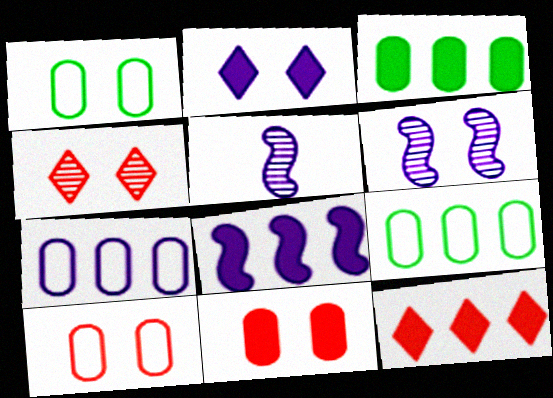[[1, 5, 12], 
[2, 5, 7], 
[3, 8, 12]]